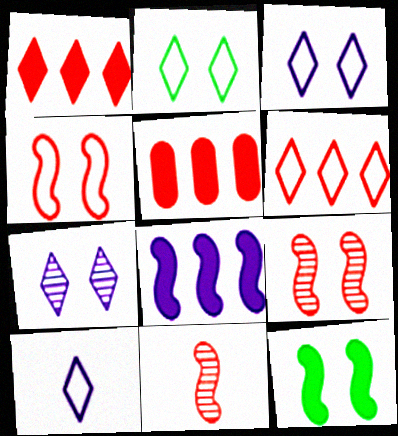[[2, 6, 10]]